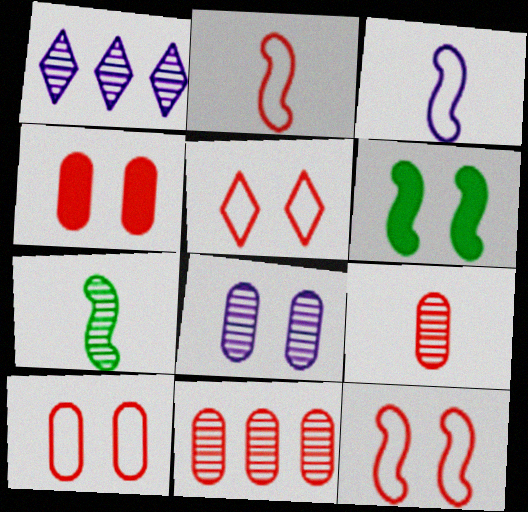[[5, 6, 8], 
[5, 10, 12]]